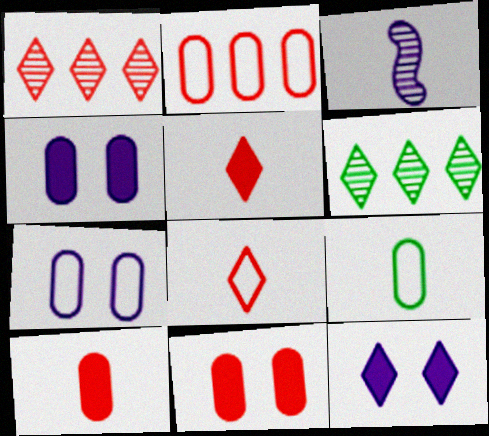[[2, 7, 9], 
[3, 5, 9], 
[6, 8, 12]]